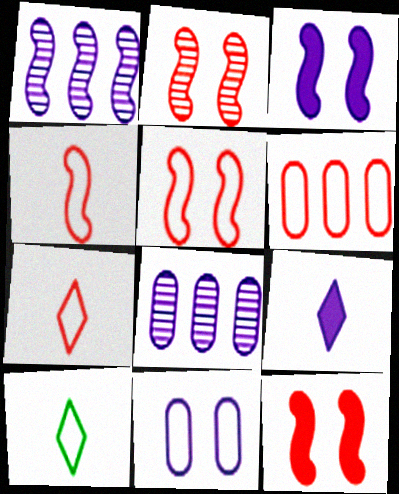[[1, 9, 11], 
[2, 5, 12], 
[5, 6, 7], 
[8, 10, 12]]